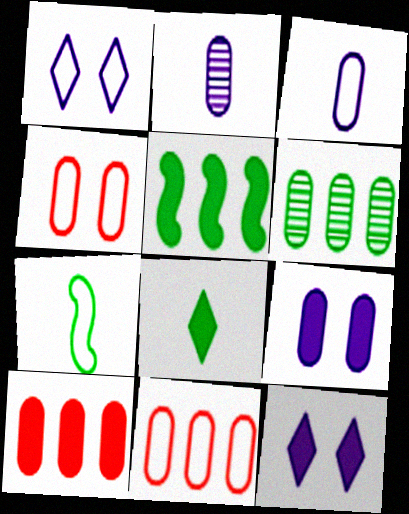[[1, 7, 11]]